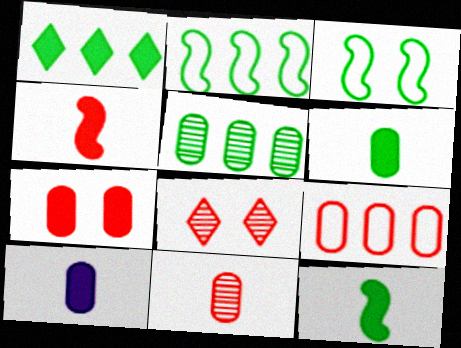[[1, 2, 5], 
[2, 8, 10], 
[4, 8, 9], 
[7, 9, 11]]